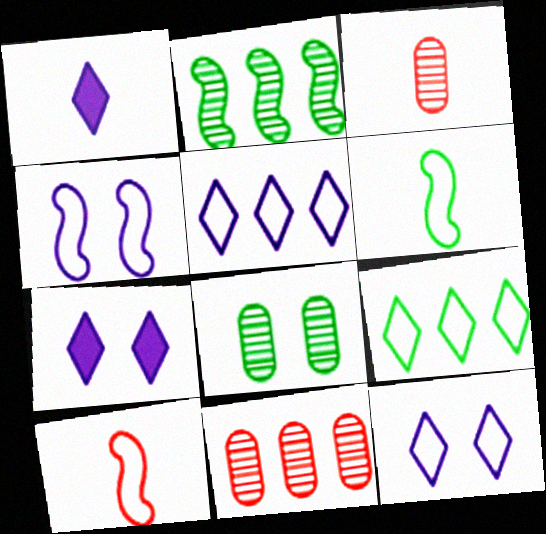[[1, 3, 6], 
[6, 7, 11]]